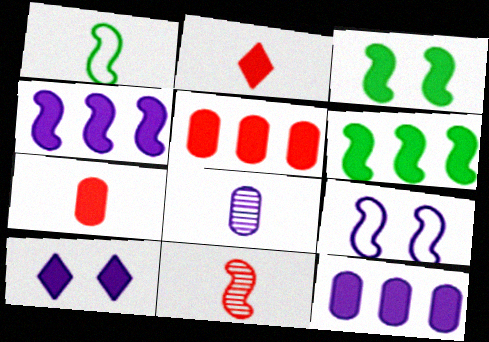[[1, 2, 8], 
[2, 3, 12], 
[6, 7, 10], 
[6, 9, 11]]